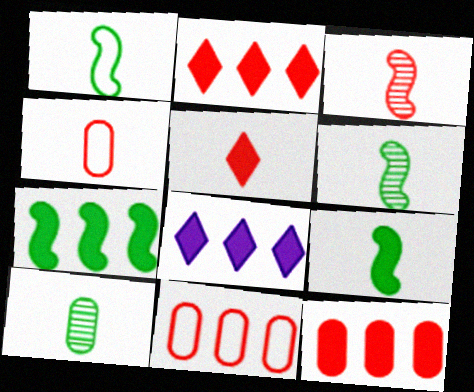[[1, 6, 9], 
[3, 4, 5], 
[7, 8, 12]]